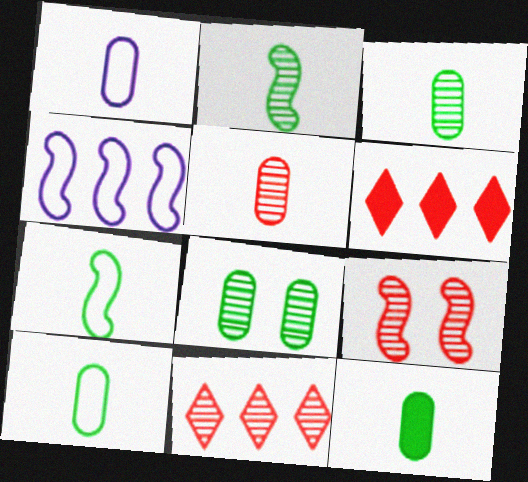[[1, 5, 12], 
[3, 10, 12], 
[5, 9, 11]]